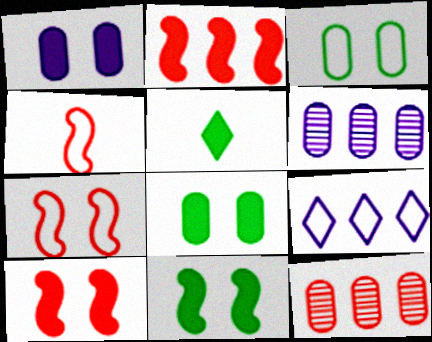[[1, 2, 5], 
[3, 4, 9], 
[5, 6, 7]]